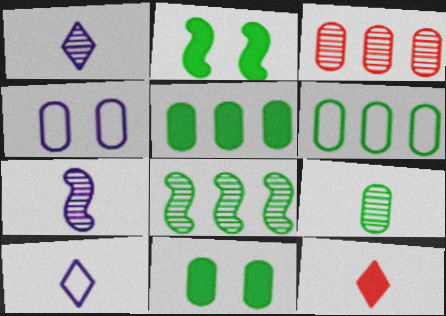[[2, 3, 10], 
[4, 8, 12], 
[6, 9, 11]]